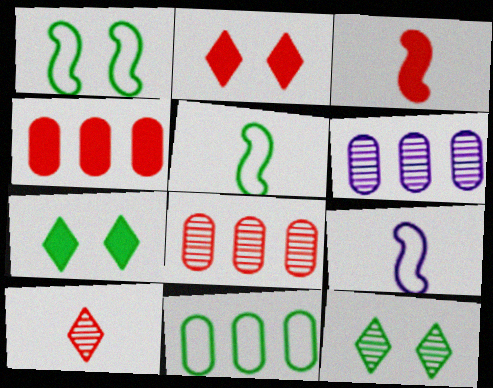[[2, 3, 4], 
[2, 5, 6], 
[4, 6, 11], 
[4, 9, 12], 
[7, 8, 9]]